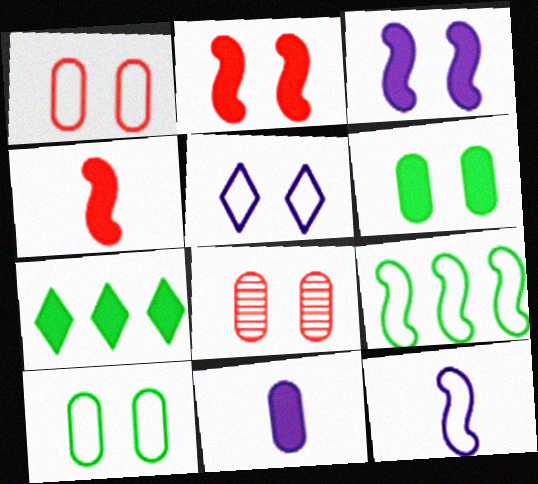[[2, 7, 11], 
[7, 8, 12]]